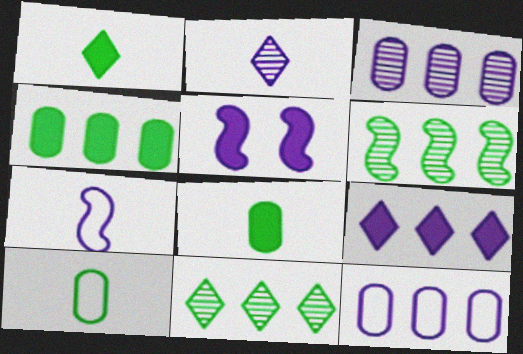[[2, 5, 12]]